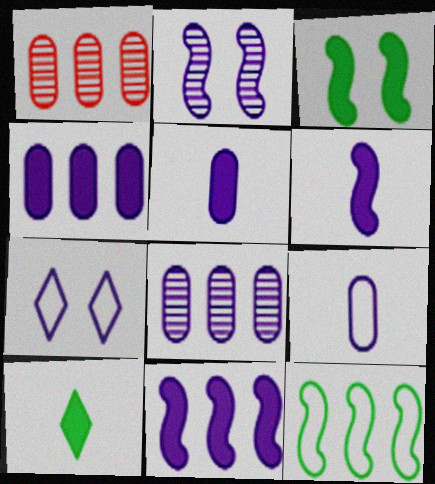[[6, 7, 8]]